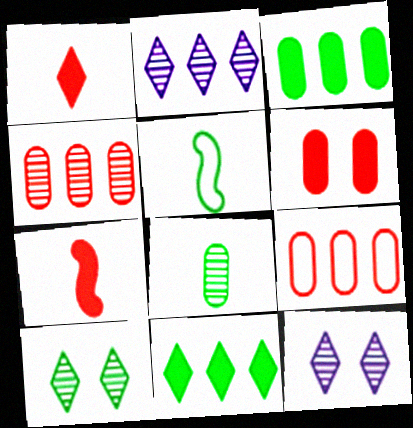[[2, 5, 6], 
[3, 5, 10]]